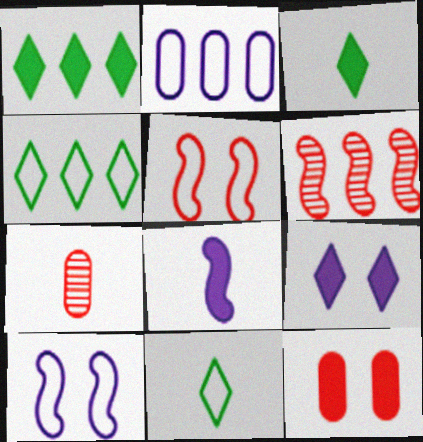[[1, 2, 6], 
[1, 7, 10], 
[1, 8, 12], 
[2, 5, 11], 
[7, 8, 11]]